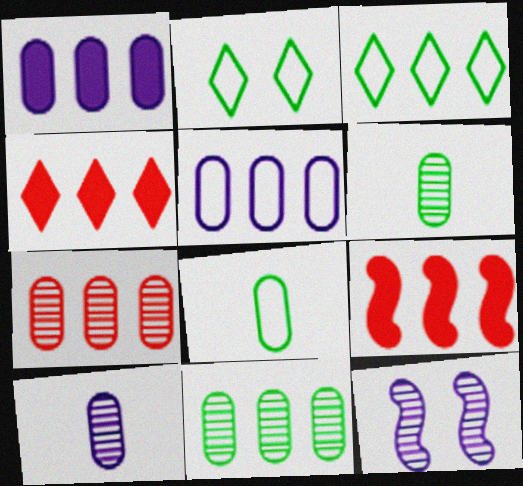[[2, 9, 10], 
[4, 8, 12]]